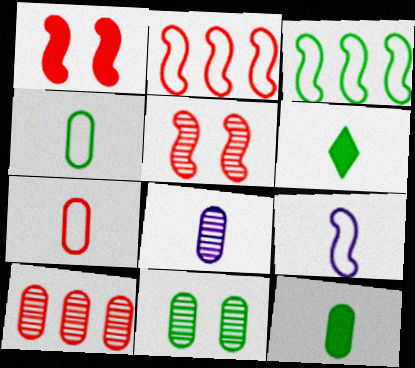[[3, 6, 11], 
[7, 8, 12], 
[8, 10, 11]]